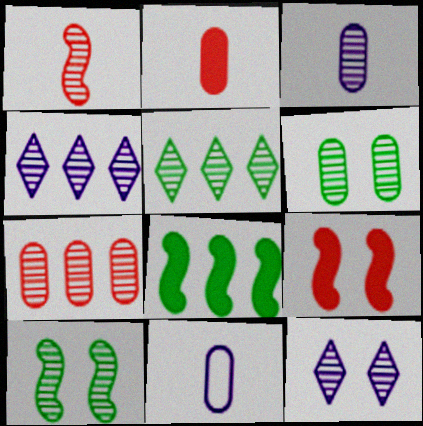[[1, 4, 6], 
[3, 6, 7], 
[5, 9, 11]]